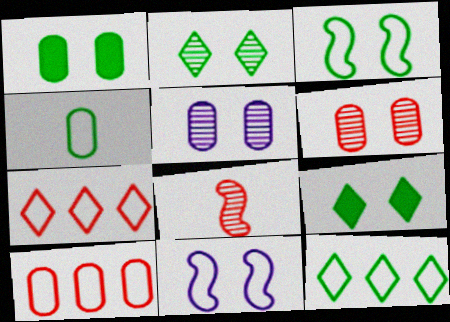[[1, 2, 3], 
[3, 4, 12], 
[4, 7, 11], 
[6, 9, 11]]